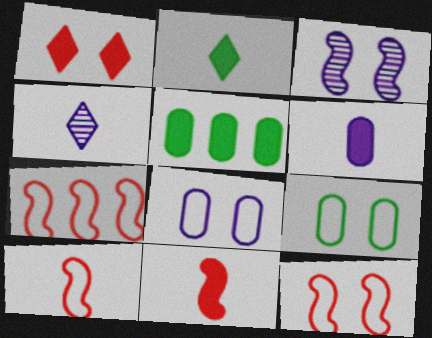[[1, 3, 9], 
[2, 6, 11], 
[4, 5, 12], 
[7, 10, 12]]